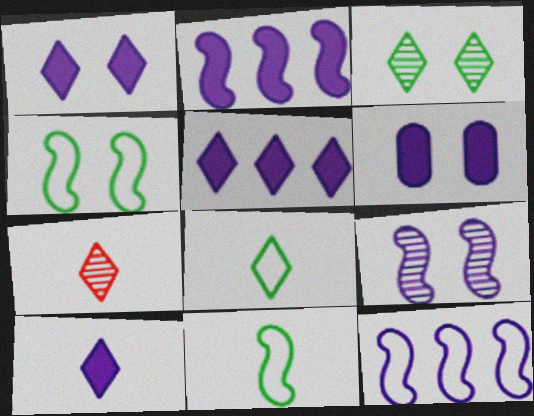[[1, 5, 10], 
[2, 6, 10], 
[7, 8, 10]]